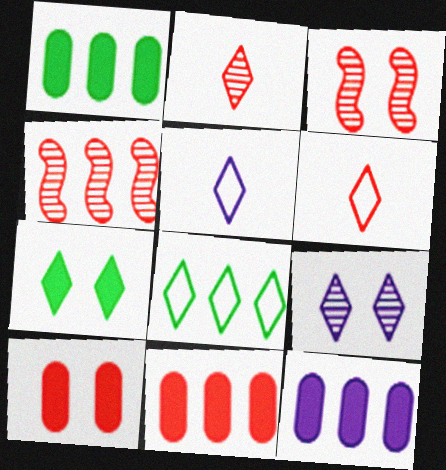[[1, 3, 5], 
[1, 11, 12], 
[3, 6, 11], 
[4, 6, 10], 
[4, 8, 12]]